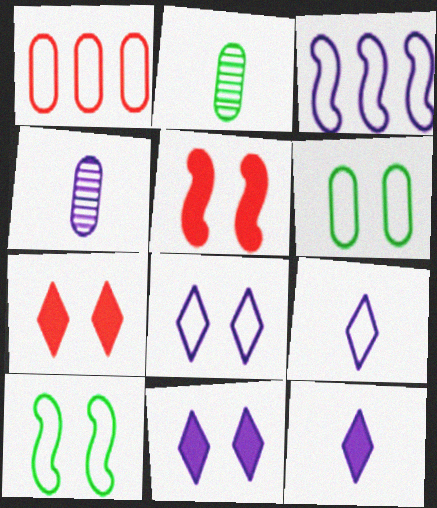[[1, 9, 10], 
[2, 3, 7], 
[3, 4, 11]]